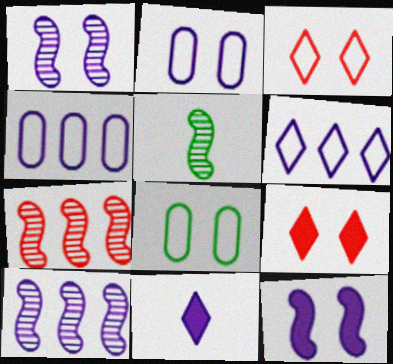[[1, 4, 11], 
[1, 5, 7], 
[1, 8, 9], 
[2, 10, 11], 
[4, 5, 9], 
[7, 8, 11]]